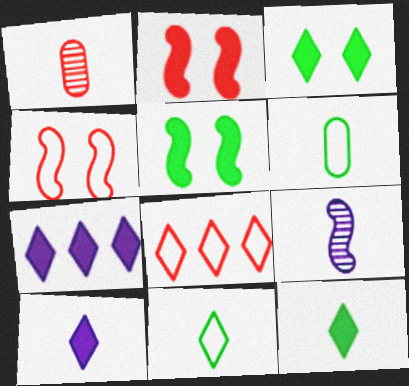[[1, 2, 8]]